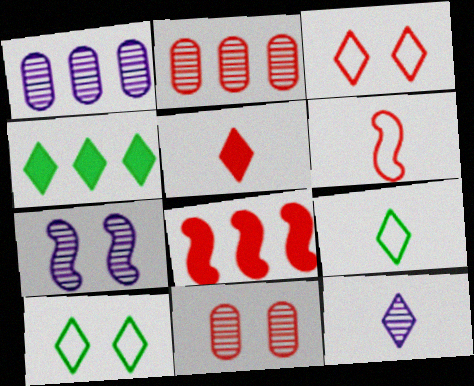[[1, 7, 12], 
[3, 4, 12], 
[5, 9, 12]]